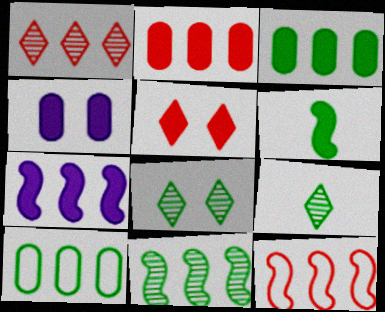[[1, 2, 12], 
[1, 7, 10], 
[4, 9, 12], 
[6, 8, 10], 
[7, 11, 12]]